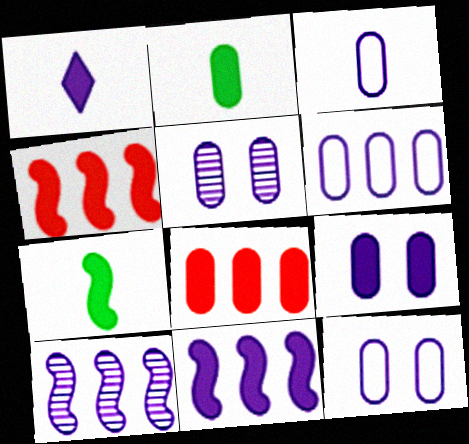[[1, 9, 11], 
[1, 10, 12], 
[2, 8, 9], 
[3, 6, 12], 
[5, 9, 12]]